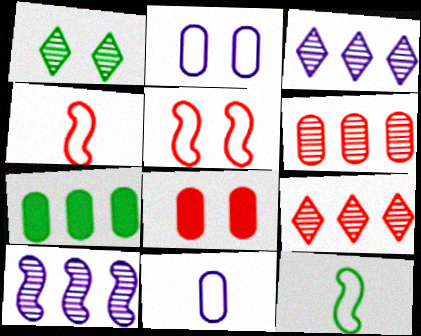[[1, 7, 12], 
[3, 8, 12], 
[4, 8, 9]]